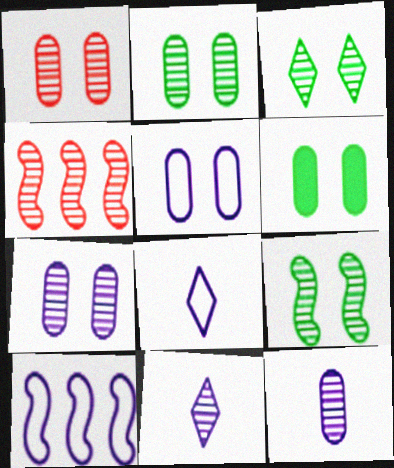[[1, 2, 7], 
[1, 5, 6], 
[2, 3, 9], 
[2, 4, 11], 
[3, 4, 12], 
[4, 6, 8], 
[5, 8, 10]]